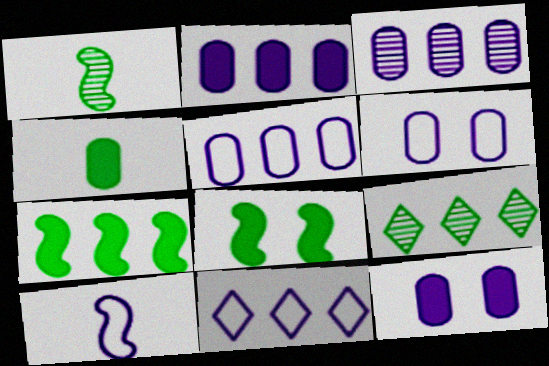[[2, 3, 5], 
[6, 10, 11]]